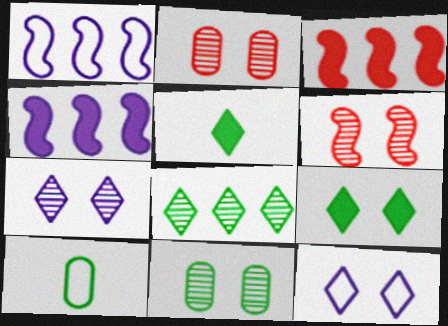[[1, 2, 5], 
[3, 7, 10], 
[6, 7, 11]]